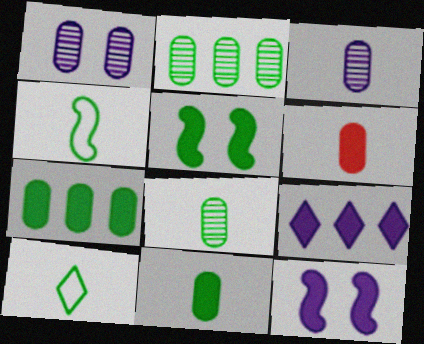[[2, 5, 10], 
[5, 6, 9]]